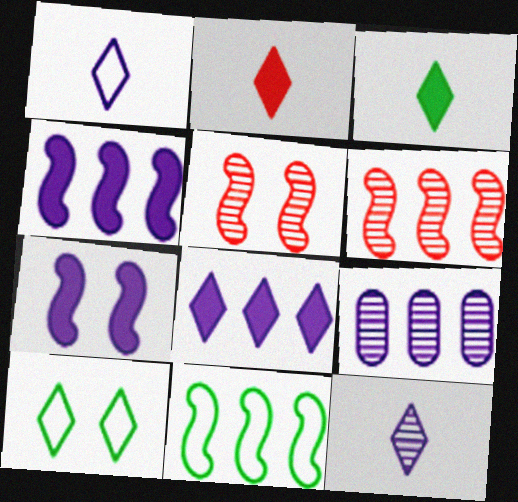[[1, 7, 9], 
[4, 6, 11]]